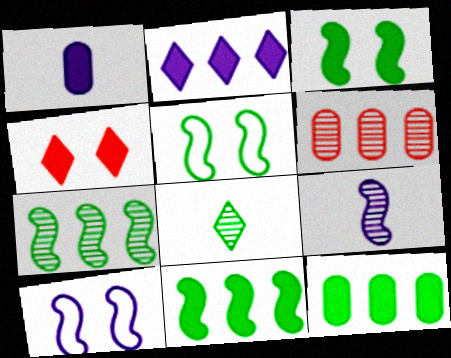[[1, 4, 11], 
[5, 8, 12]]